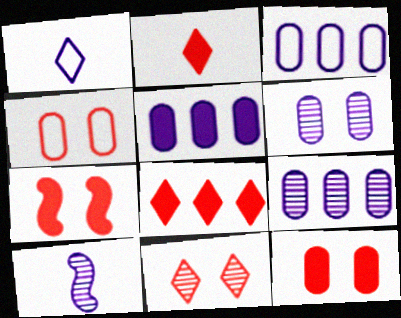[[3, 5, 9], 
[4, 7, 11]]